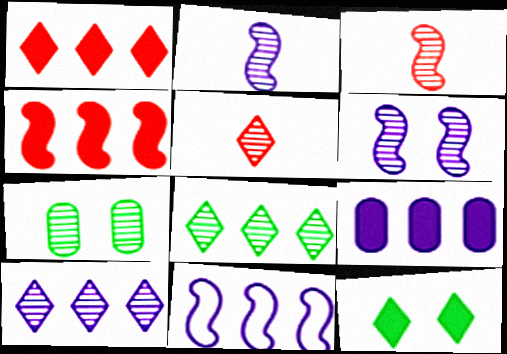[[3, 7, 10], 
[9, 10, 11]]